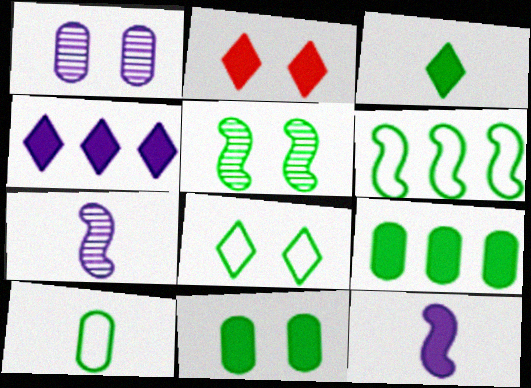[[2, 3, 4], 
[2, 9, 12], 
[5, 8, 11], 
[6, 8, 10]]